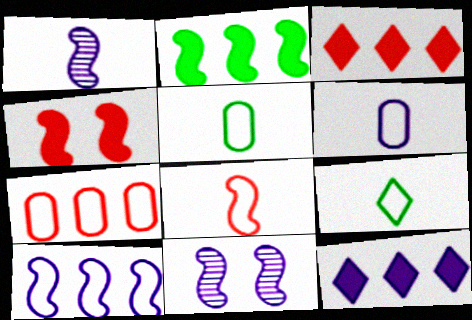[[2, 8, 11], 
[3, 5, 11], 
[6, 8, 9], 
[6, 11, 12]]